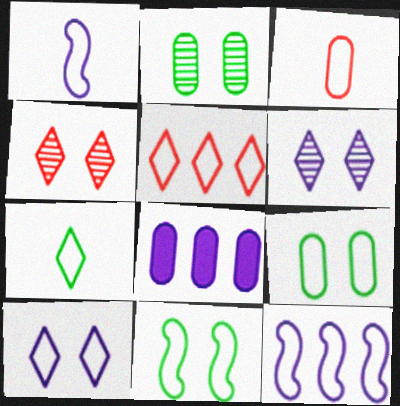[[1, 3, 7], 
[1, 5, 9], 
[1, 6, 8], 
[2, 3, 8], 
[5, 7, 10]]